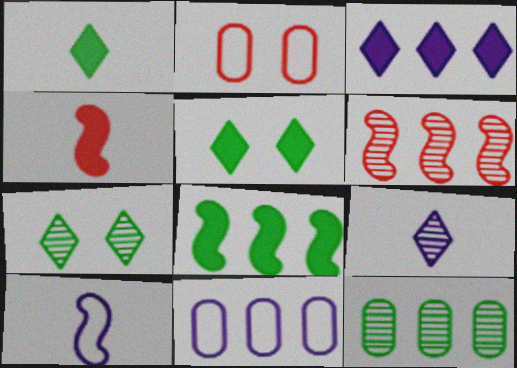[[2, 8, 9], 
[4, 7, 11]]